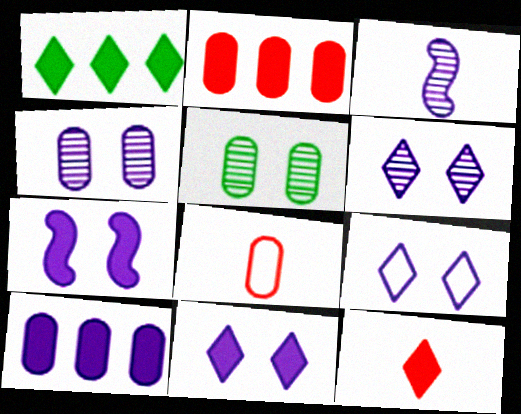[[1, 11, 12], 
[3, 9, 10], 
[4, 7, 9], 
[5, 8, 10], 
[6, 9, 11]]